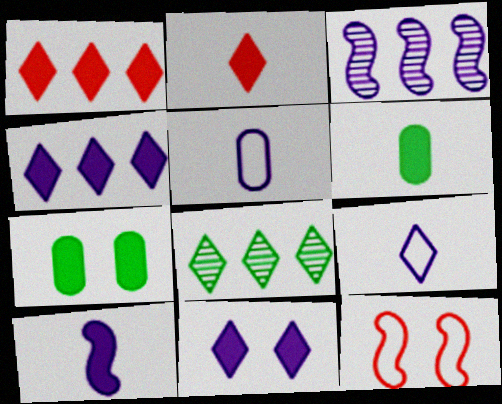[[1, 7, 10], 
[2, 6, 10], 
[3, 5, 11]]